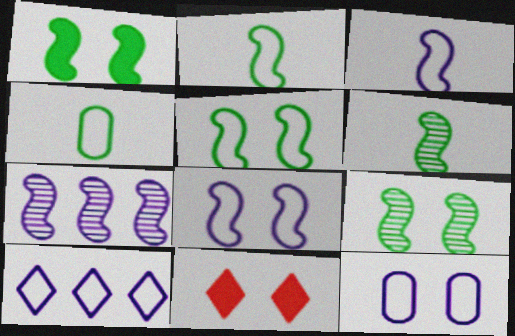[[1, 5, 9], 
[3, 10, 12], 
[4, 7, 11], 
[9, 11, 12]]